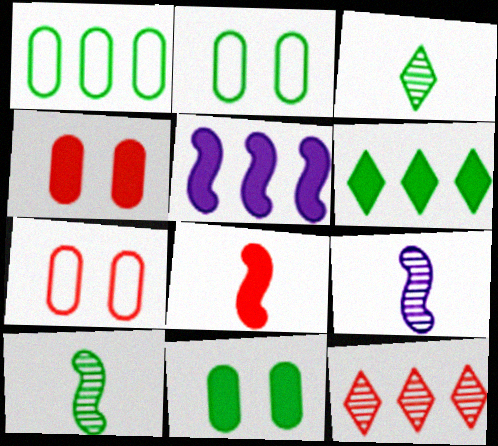[[1, 5, 12], 
[2, 6, 10], 
[3, 5, 7], 
[6, 7, 9], 
[7, 8, 12]]